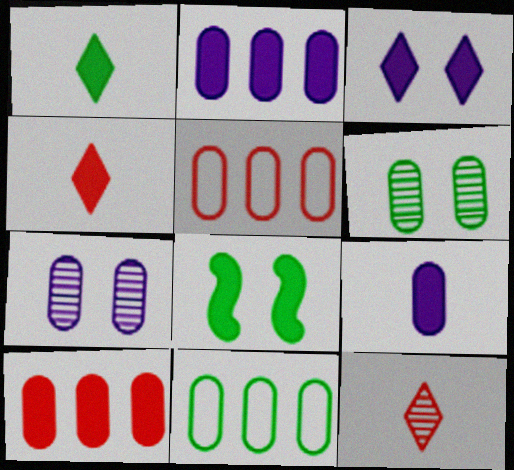[[2, 4, 8], 
[5, 6, 9]]